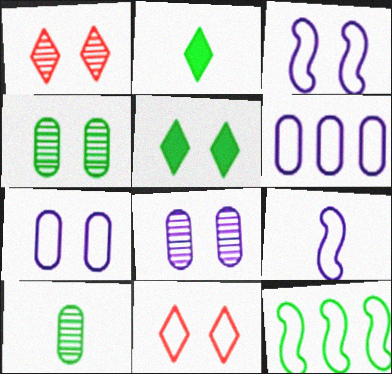[[2, 4, 12], 
[5, 10, 12]]